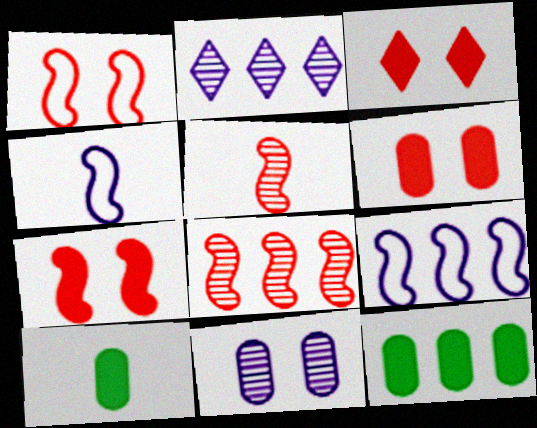[[1, 2, 10], 
[3, 6, 7]]